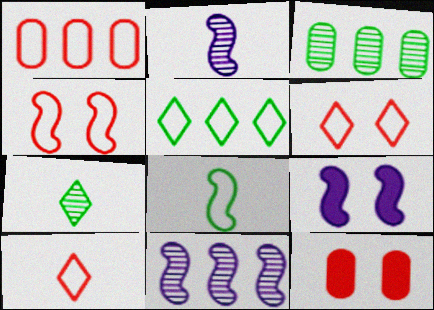[[1, 4, 10], 
[1, 7, 9], 
[2, 5, 12], 
[3, 9, 10]]